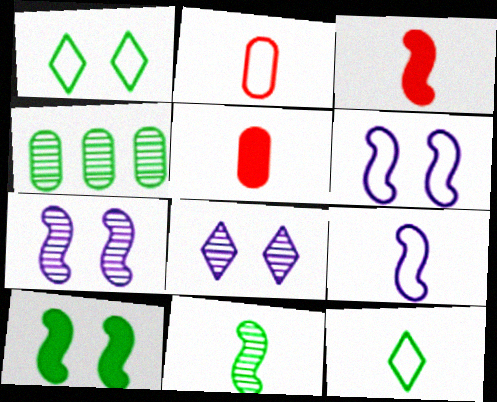[[2, 9, 12], 
[3, 9, 11], 
[4, 10, 12]]